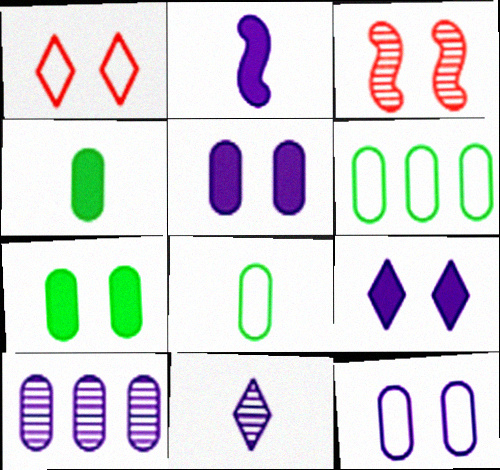[]